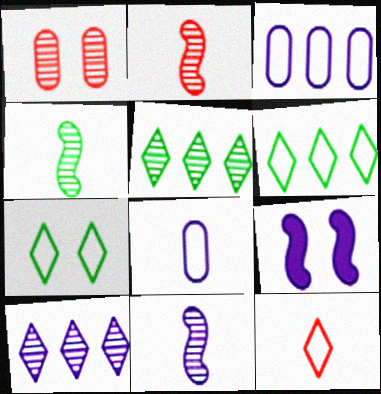[[1, 4, 10], 
[1, 5, 11], 
[1, 7, 9], 
[2, 4, 11], 
[8, 9, 10]]